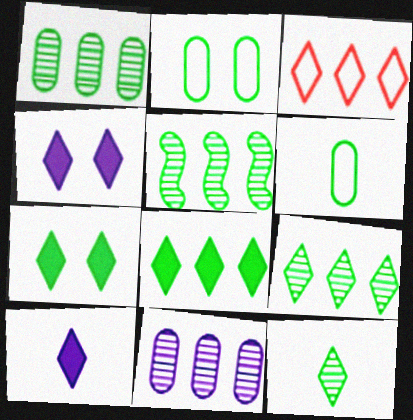[[1, 5, 9], 
[3, 4, 12], 
[5, 6, 7]]